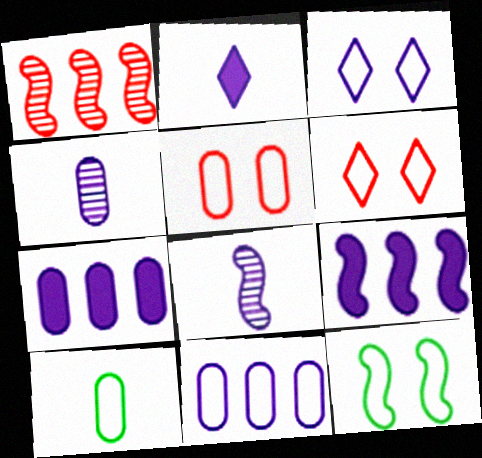[[3, 4, 9], 
[3, 5, 12], 
[3, 7, 8], 
[5, 10, 11]]